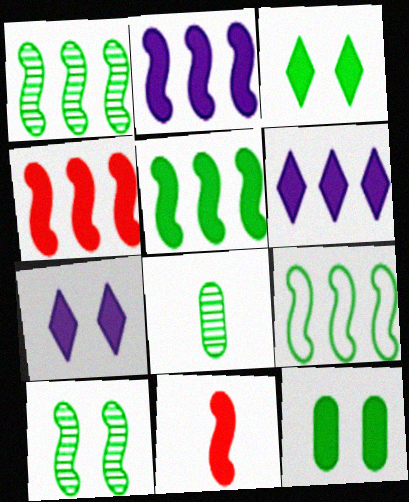[[1, 5, 9], 
[2, 4, 5], 
[3, 8, 9], 
[6, 11, 12]]